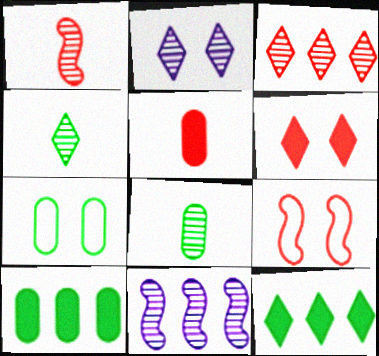[[2, 3, 4], 
[3, 5, 9], 
[7, 8, 10]]